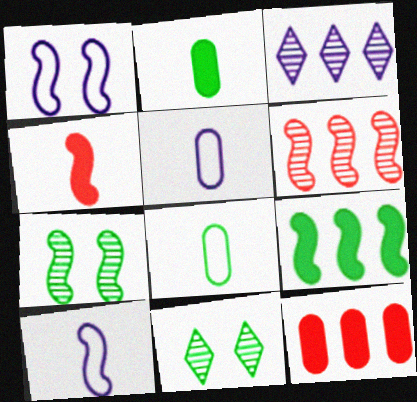[[8, 9, 11], 
[10, 11, 12]]